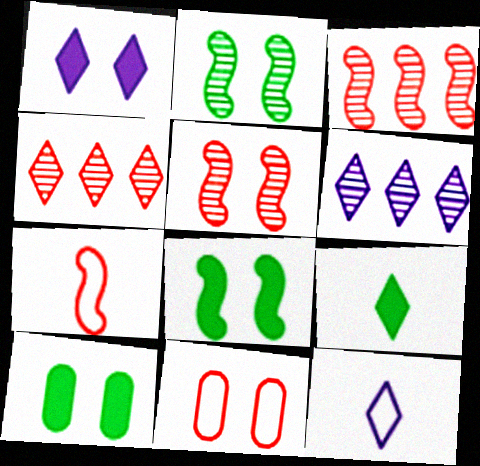[[1, 2, 11], 
[1, 6, 12], 
[3, 10, 12], 
[6, 7, 10]]